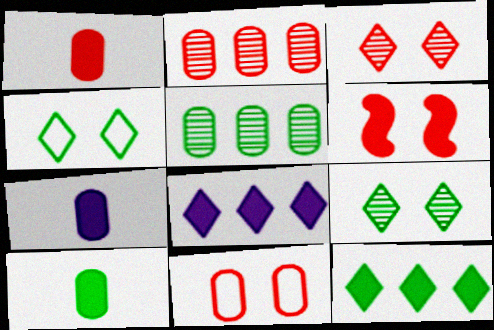[[1, 2, 11], 
[1, 7, 10], 
[3, 6, 11], 
[5, 7, 11], 
[6, 7, 12], 
[6, 8, 10]]